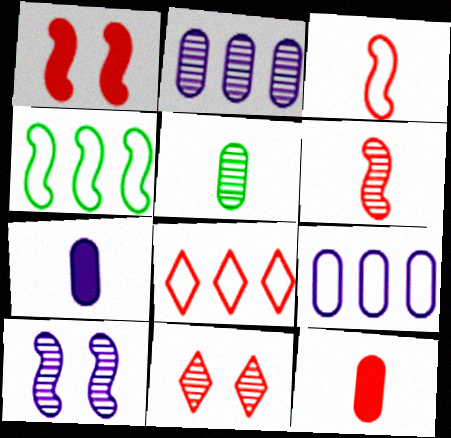[[4, 7, 11], 
[4, 8, 9]]